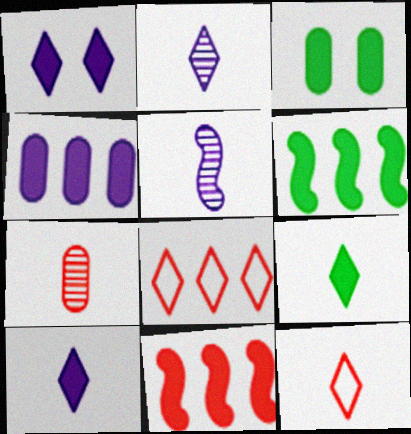[[2, 9, 12], 
[3, 5, 8], 
[3, 6, 9], 
[3, 10, 11]]